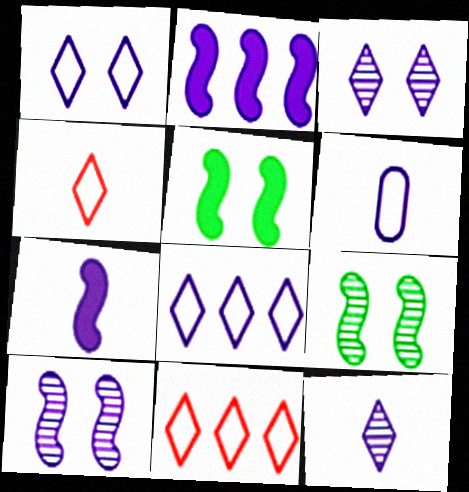[[2, 3, 6], 
[6, 7, 12]]